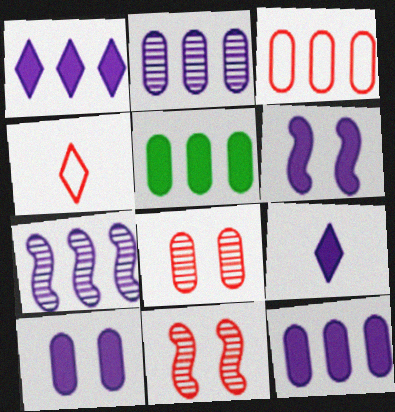[[2, 3, 5], 
[6, 9, 12]]